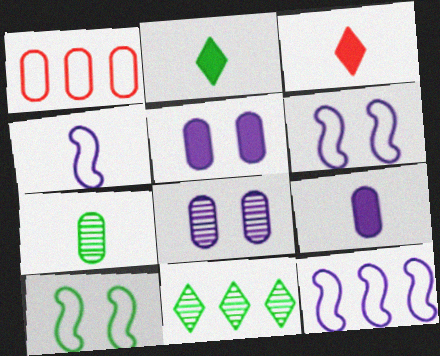[[1, 5, 7], 
[3, 4, 7], 
[4, 6, 12]]